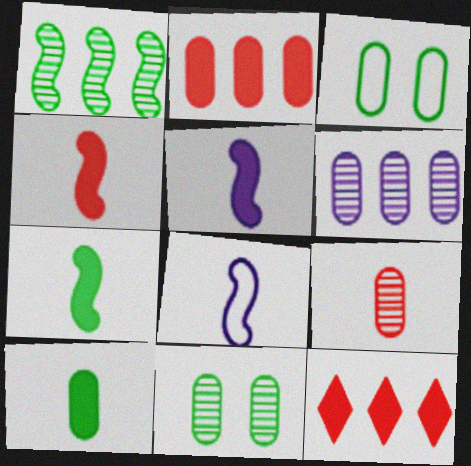[[4, 5, 7], 
[6, 9, 11], 
[8, 11, 12]]